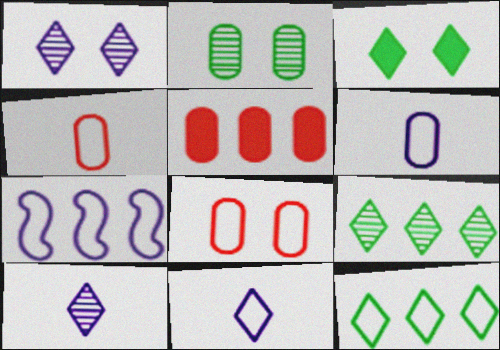[[2, 5, 6], 
[5, 7, 9]]